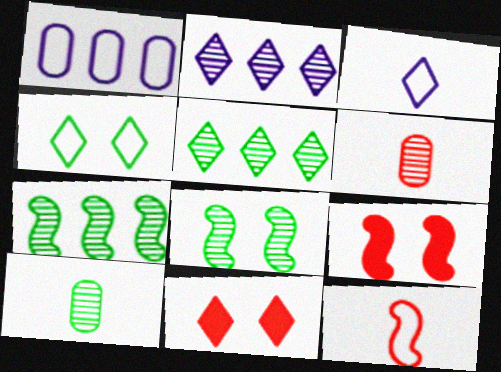[[1, 4, 12], 
[2, 6, 8], 
[3, 5, 11], 
[5, 8, 10]]